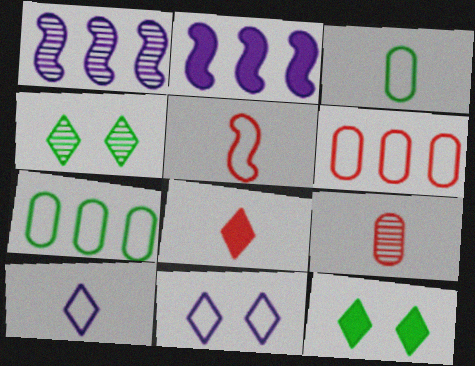[[1, 4, 9], 
[3, 5, 10], 
[5, 7, 11], 
[5, 8, 9]]